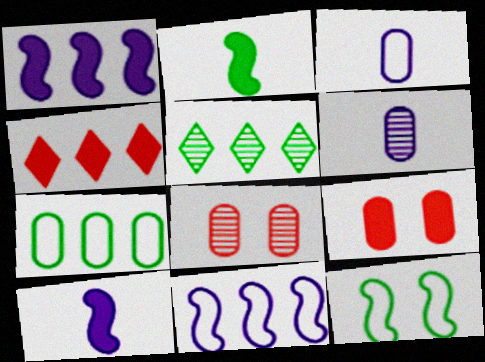[[4, 6, 12], 
[6, 7, 9]]